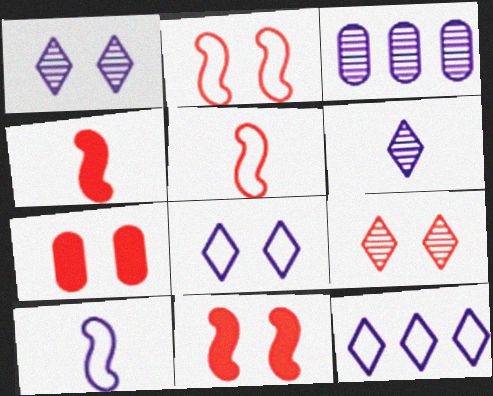[[2, 7, 9]]